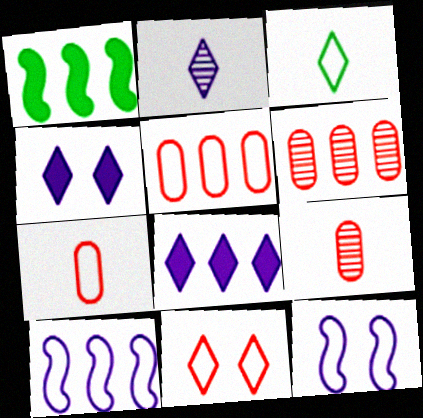[[3, 5, 12]]